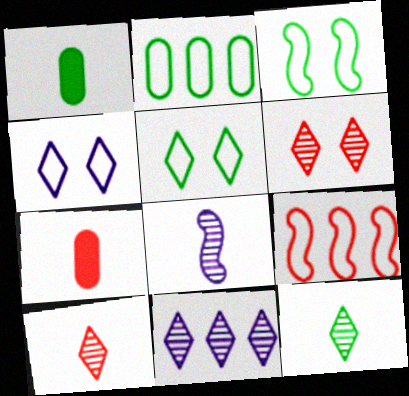[[3, 7, 11], 
[6, 7, 9], 
[6, 11, 12]]